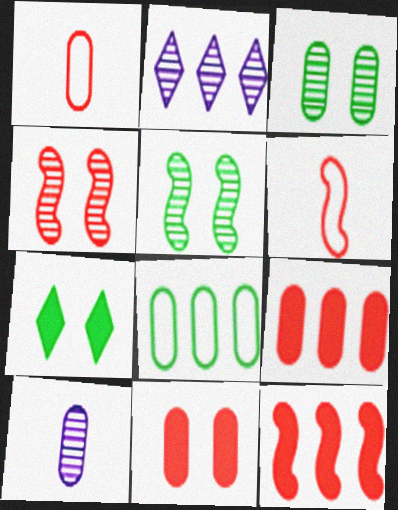[[2, 8, 12], 
[4, 6, 12], 
[8, 10, 11]]